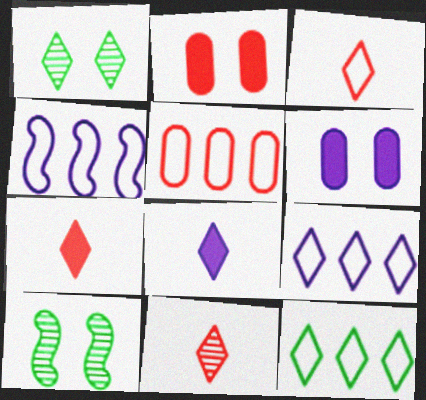[[1, 7, 9], 
[3, 7, 11], 
[4, 5, 12], 
[5, 8, 10]]